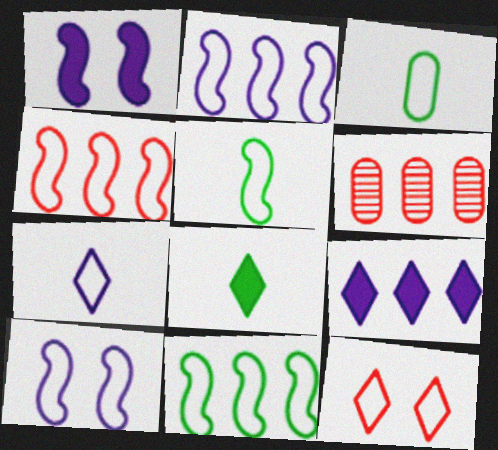[[2, 3, 12], 
[2, 4, 11], 
[4, 5, 10], 
[6, 8, 10], 
[6, 9, 11]]